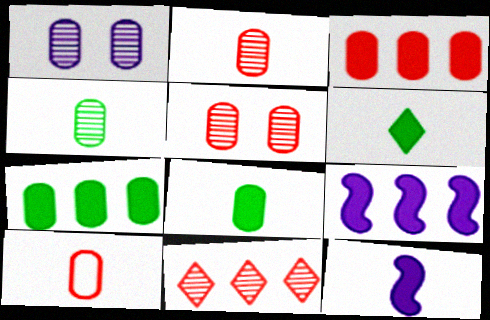[[1, 7, 10], 
[3, 5, 10]]